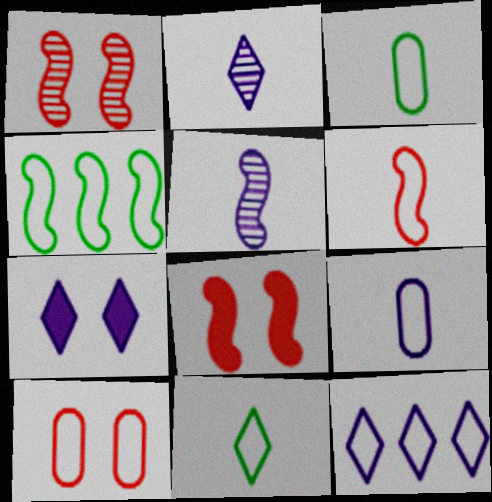[[2, 7, 12], 
[4, 5, 8], 
[6, 9, 11]]